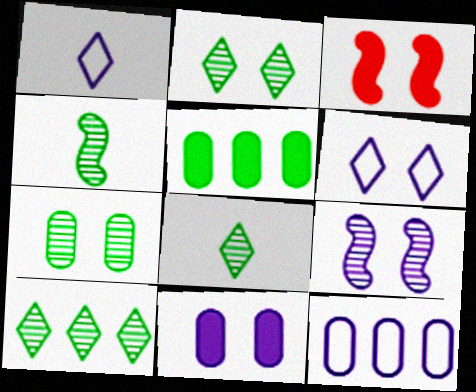[[2, 8, 10], 
[3, 6, 7], 
[3, 8, 12], 
[4, 7, 10], 
[6, 9, 11]]